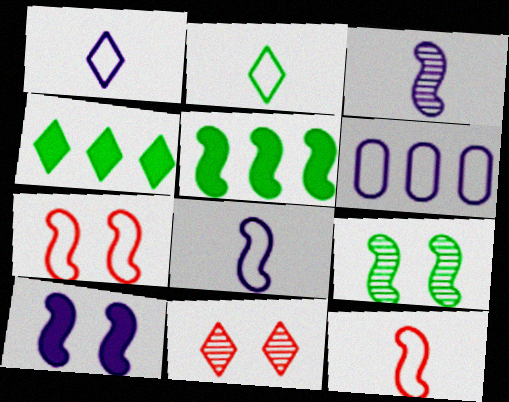[[1, 4, 11], 
[2, 6, 7], 
[3, 5, 7], 
[7, 9, 10]]